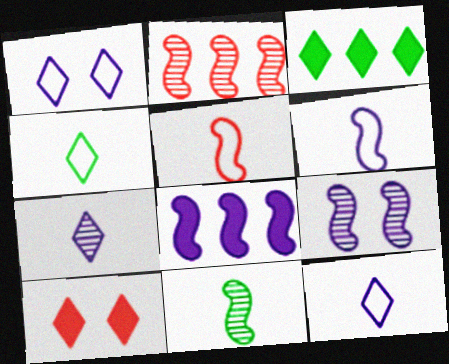[[2, 9, 11], 
[6, 8, 9]]